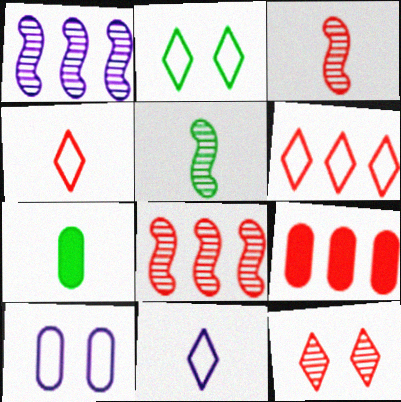[[2, 6, 11], 
[3, 7, 11], 
[6, 8, 9]]